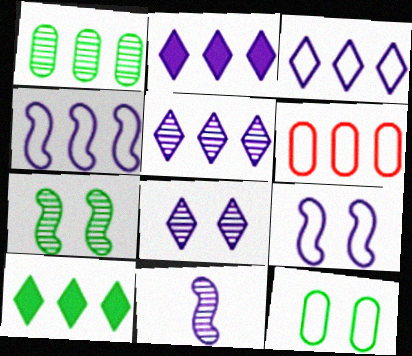[[2, 3, 5]]